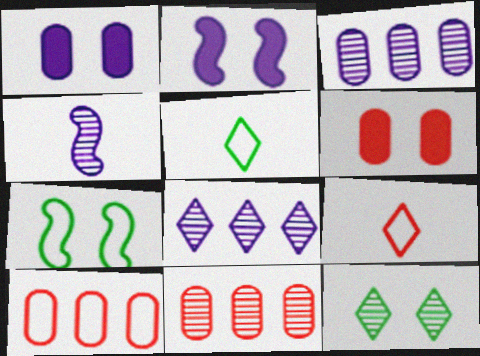[[2, 5, 11], 
[4, 11, 12]]